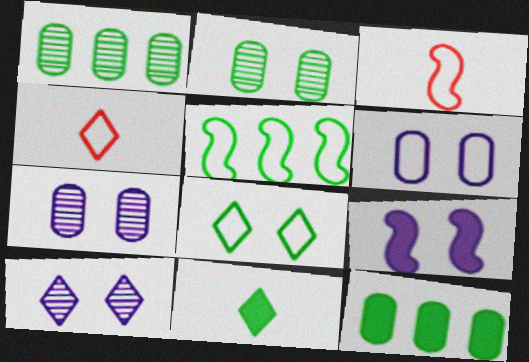[[1, 4, 9], 
[2, 5, 11], 
[3, 10, 12], 
[4, 5, 6], 
[6, 9, 10]]